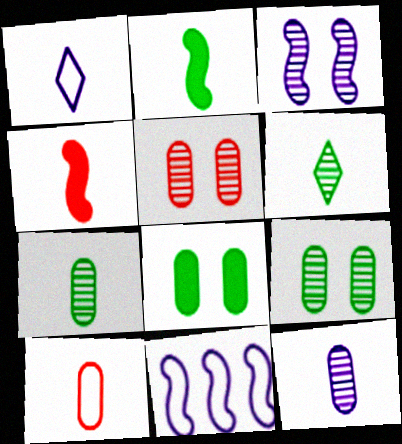[[1, 4, 7]]